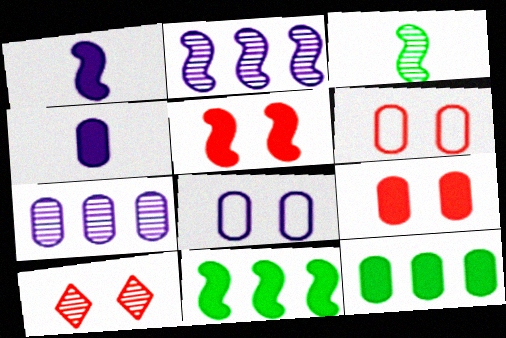[[1, 5, 11], 
[3, 7, 10], 
[4, 7, 8], 
[4, 9, 12], 
[5, 6, 10]]